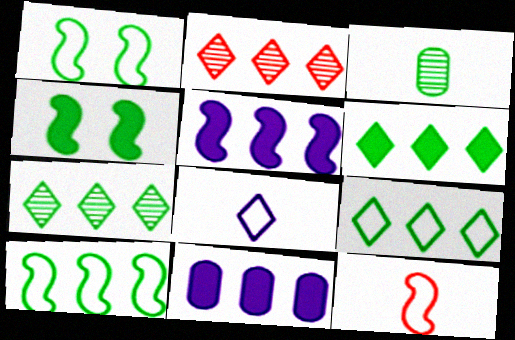[[1, 3, 6], 
[2, 10, 11], 
[3, 4, 9], 
[6, 7, 9]]